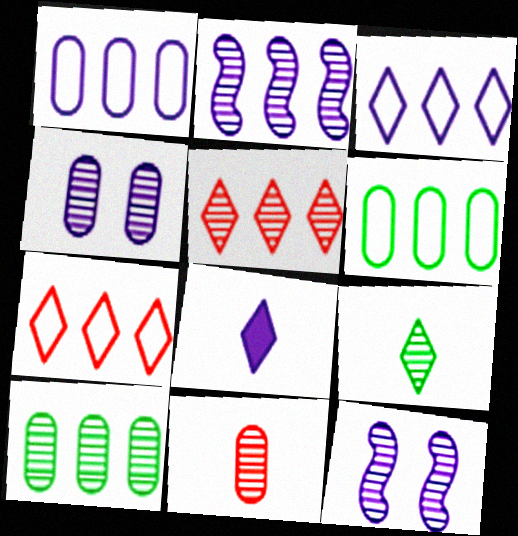[[1, 8, 12], 
[2, 5, 10], 
[4, 10, 11]]